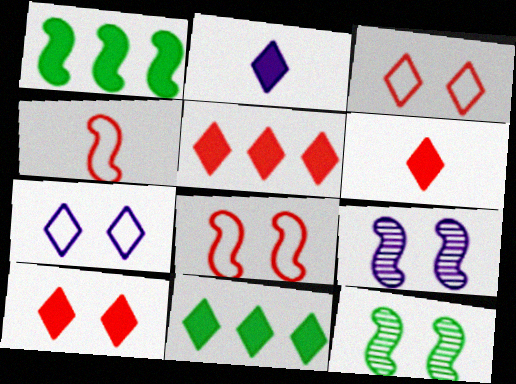[[1, 4, 9], 
[2, 10, 11], 
[5, 6, 10]]